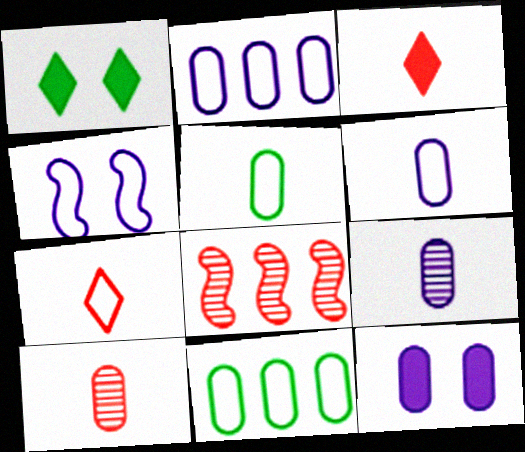[[1, 6, 8], 
[2, 9, 12], 
[4, 7, 11], 
[10, 11, 12]]